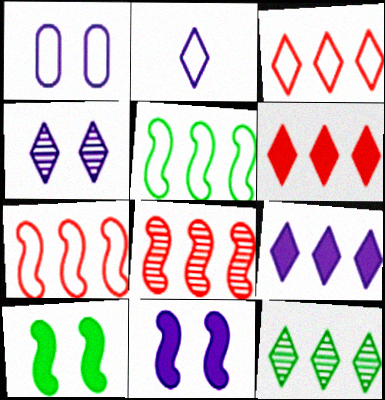[[1, 4, 11], 
[2, 4, 9], 
[3, 9, 12]]